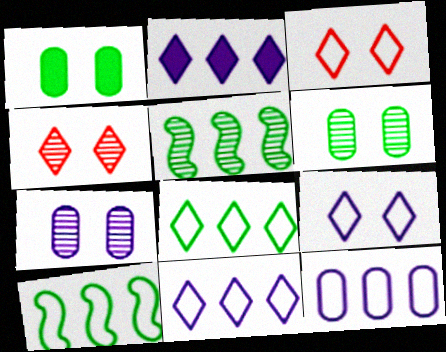[]